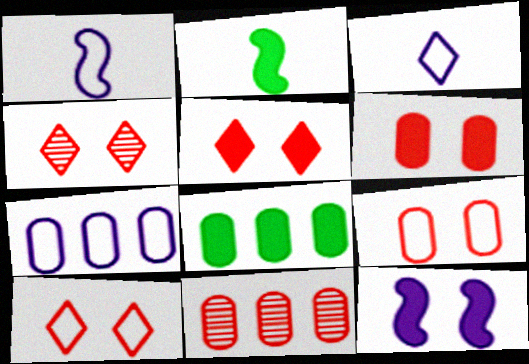[[1, 4, 8], 
[2, 4, 7], 
[4, 5, 10], 
[7, 8, 11]]